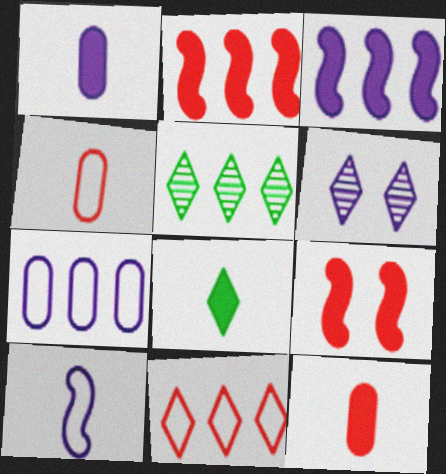[[2, 5, 7], 
[6, 8, 11]]